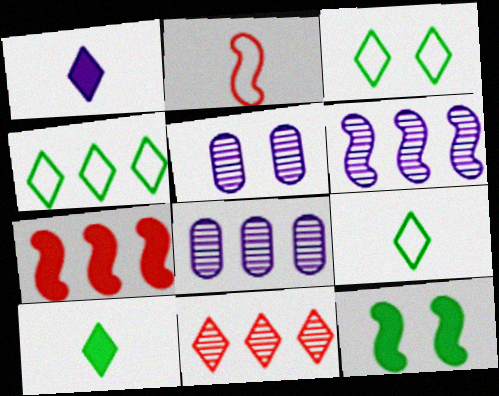[[1, 3, 11], 
[2, 6, 12], 
[3, 4, 9], 
[4, 7, 8], 
[5, 7, 9]]